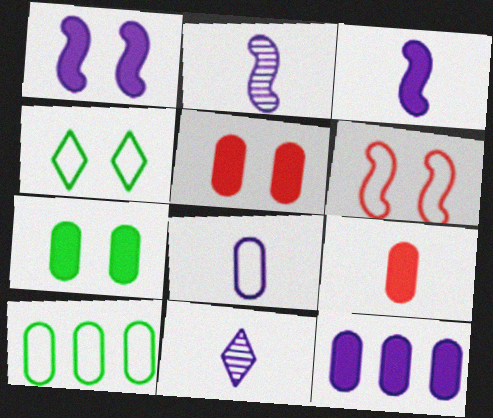[[3, 8, 11], 
[7, 9, 12]]